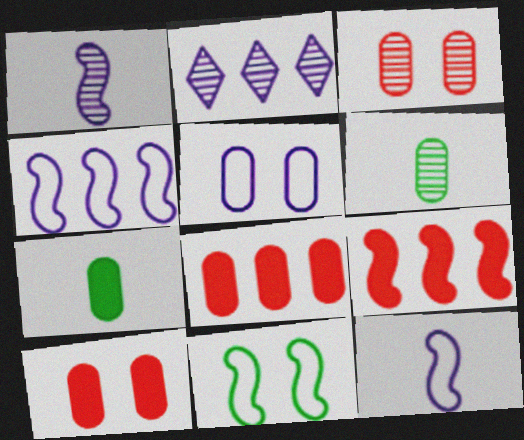[[1, 9, 11], 
[5, 6, 8]]